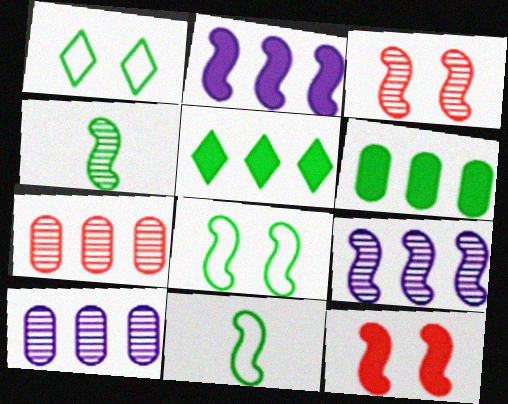[[1, 4, 6], 
[2, 3, 11], 
[3, 4, 9], 
[9, 11, 12]]